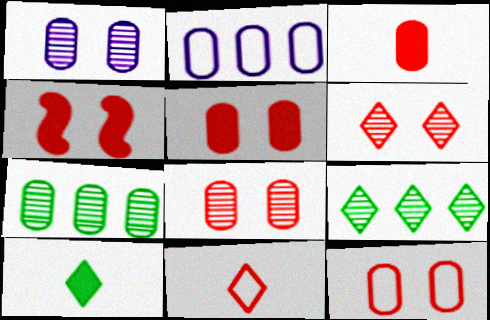[[4, 6, 12], 
[5, 8, 12]]